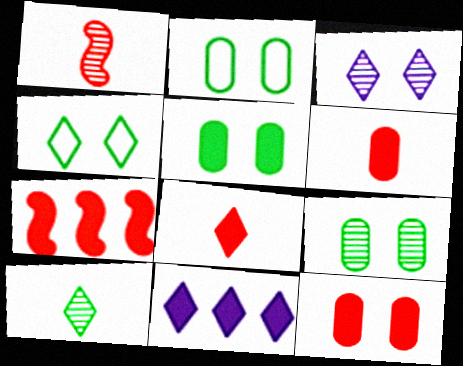[[1, 2, 11], 
[2, 5, 9], 
[7, 8, 12]]